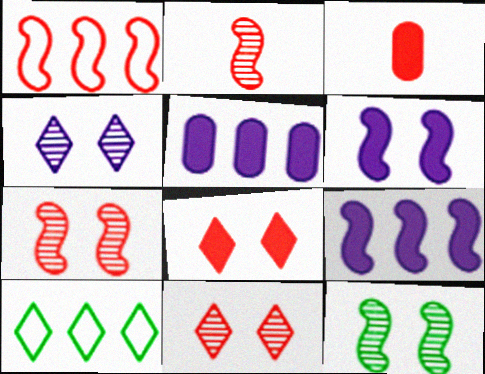[[1, 3, 11]]